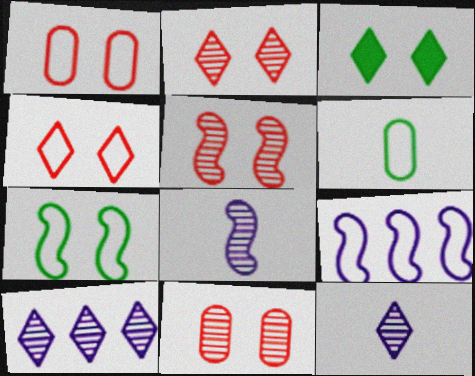[[2, 5, 11], 
[4, 6, 9]]